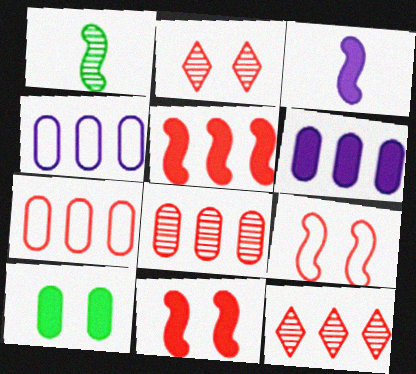[[5, 7, 12]]